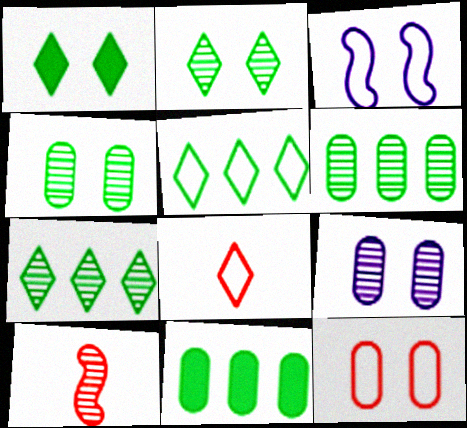[[7, 9, 10]]